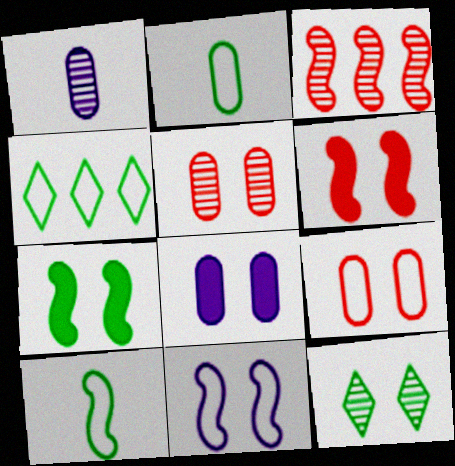[[1, 3, 12], 
[1, 4, 6]]